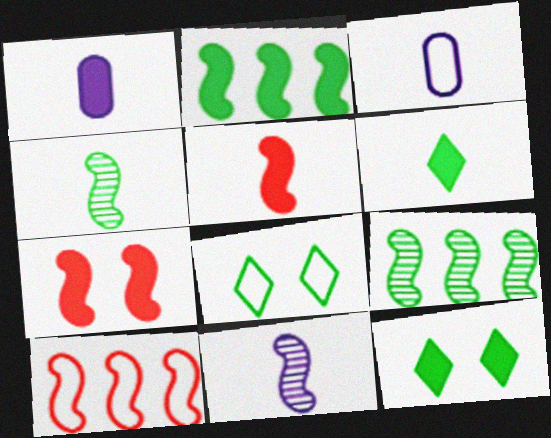[[1, 5, 6], 
[3, 8, 10]]